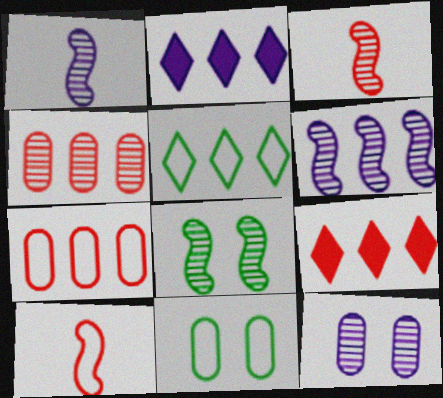[[1, 9, 11], 
[2, 3, 11], 
[3, 6, 8]]